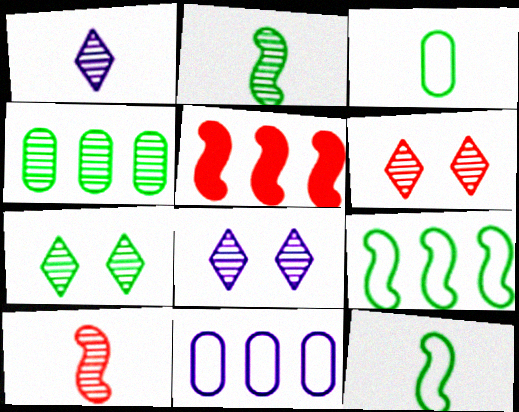[[2, 4, 7], 
[3, 5, 8], 
[4, 8, 10], 
[6, 7, 8]]